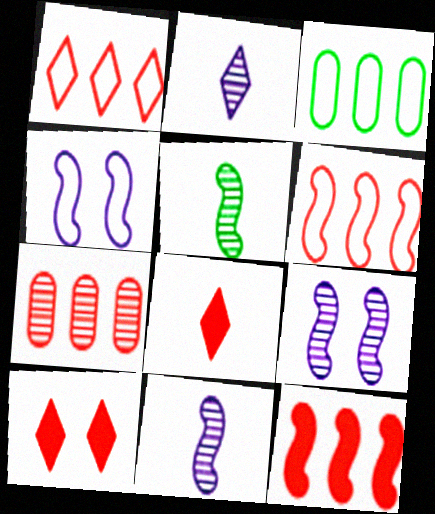[[1, 7, 12], 
[3, 8, 9], 
[3, 10, 11], 
[4, 5, 12]]